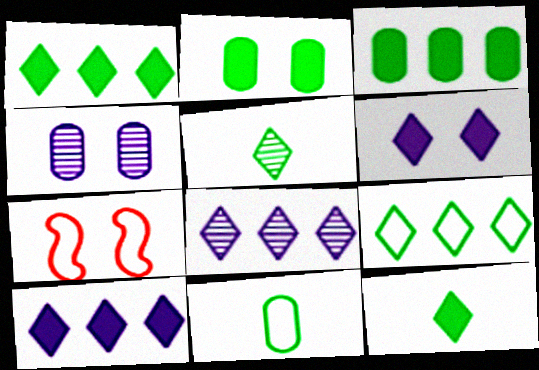[]